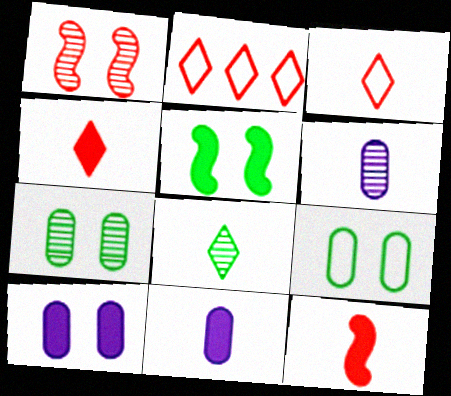[[2, 5, 6]]